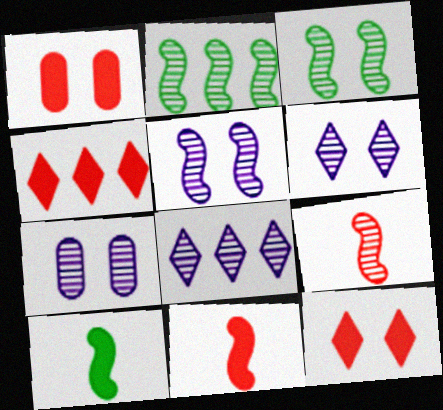[[1, 4, 11], 
[2, 5, 9], 
[5, 6, 7]]